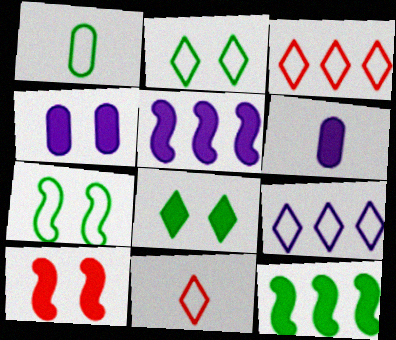[[2, 9, 11], 
[4, 8, 10]]